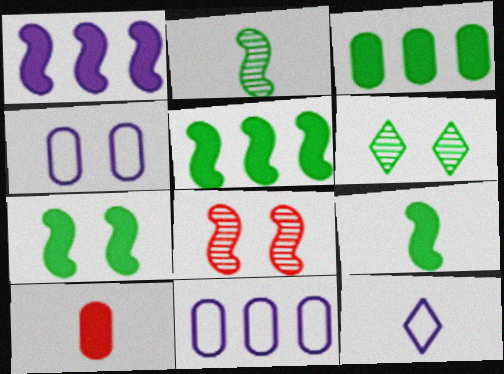[[2, 10, 12], 
[3, 8, 12], 
[5, 7, 9]]